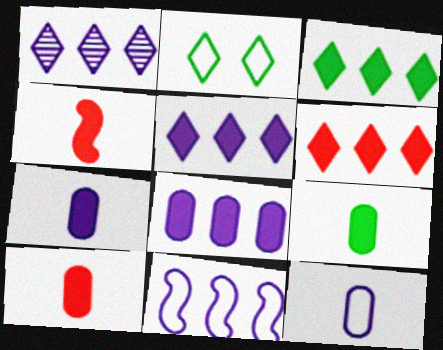[[1, 8, 11], 
[3, 5, 6], 
[7, 9, 10]]